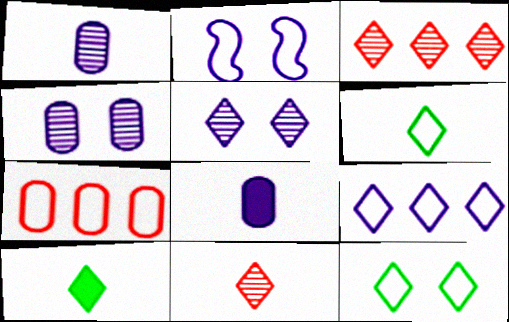[[2, 6, 7]]